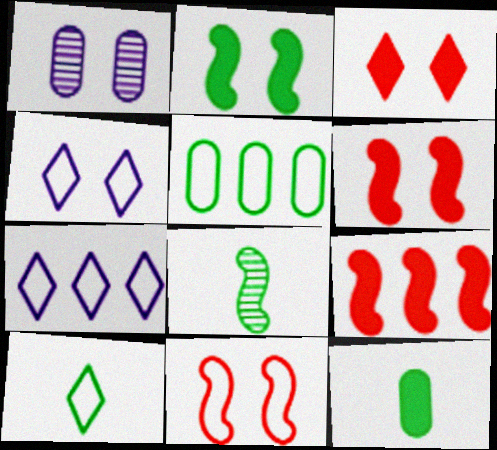[[1, 9, 10], 
[8, 10, 12]]